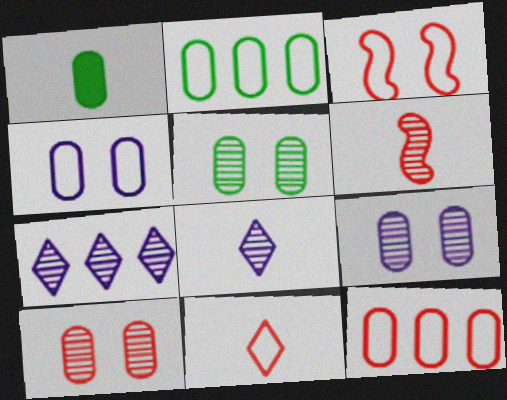[[1, 2, 5], 
[1, 3, 7], 
[1, 9, 12], 
[3, 11, 12], 
[5, 6, 7], 
[5, 9, 10]]